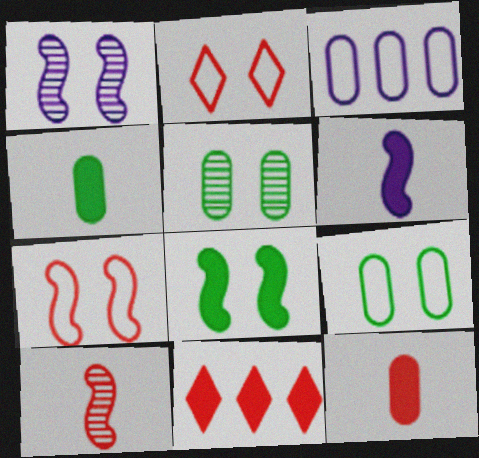[[1, 7, 8], 
[3, 5, 12]]